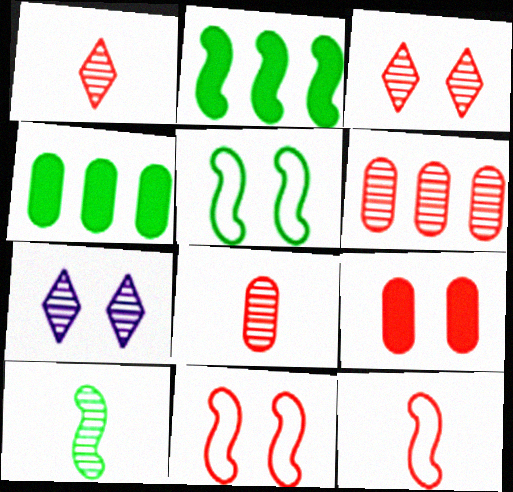[[2, 5, 10], 
[3, 9, 11], 
[4, 7, 12], 
[5, 7, 9], 
[6, 7, 10]]